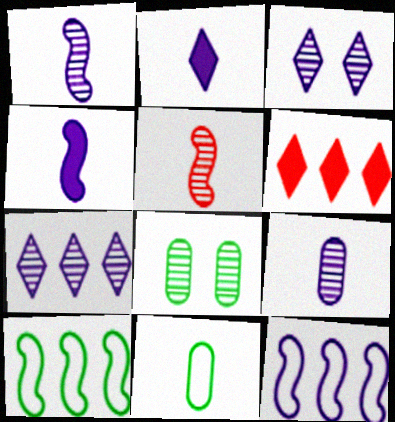[[2, 5, 11], 
[5, 7, 8]]